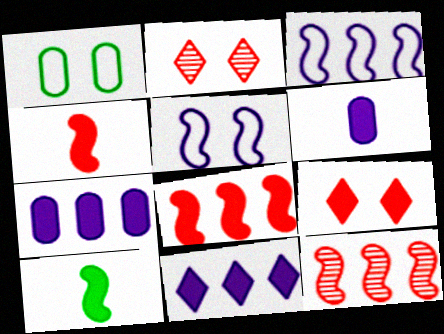[[5, 10, 12], 
[7, 9, 10]]